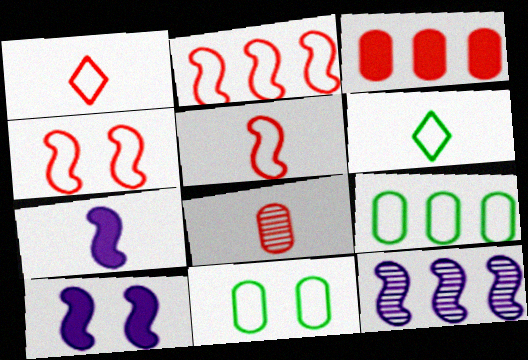[[2, 4, 5], 
[6, 7, 8]]